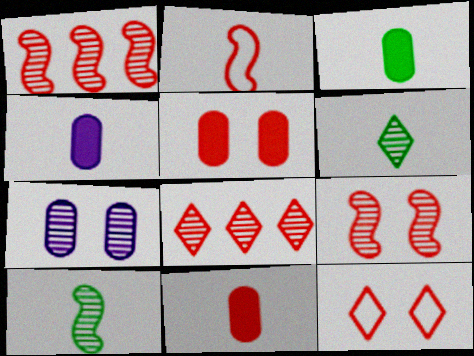[[1, 6, 7], 
[1, 11, 12], 
[2, 4, 6], 
[2, 5, 8], 
[3, 4, 11], 
[5, 9, 12], 
[7, 8, 10]]